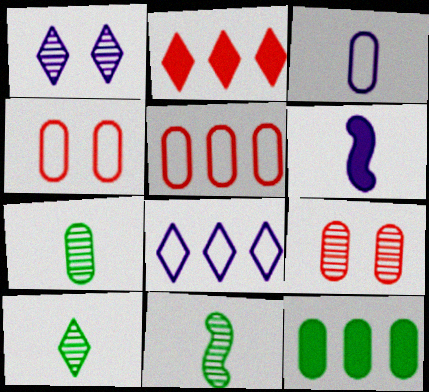[[3, 9, 12], 
[7, 10, 11]]